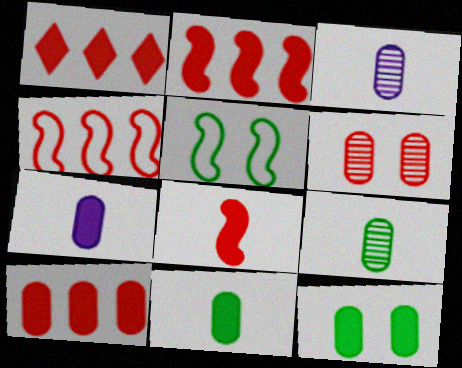[[1, 2, 10], 
[1, 3, 5], 
[7, 10, 12]]